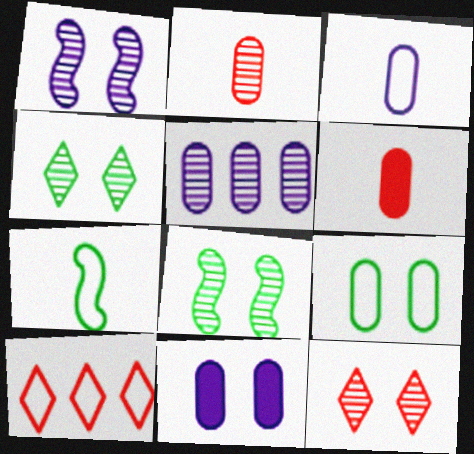[[3, 5, 11], 
[5, 6, 9]]